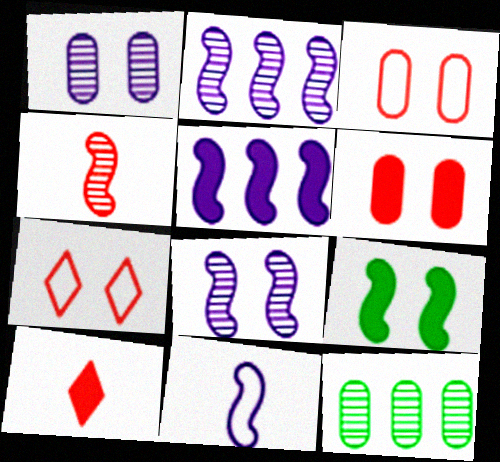[[1, 7, 9], 
[5, 8, 11]]